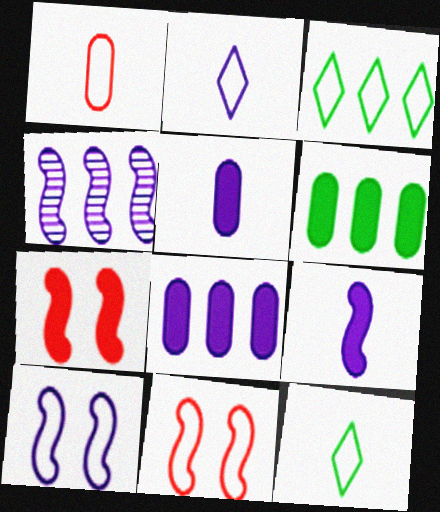[[1, 3, 10], 
[4, 9, 10]]